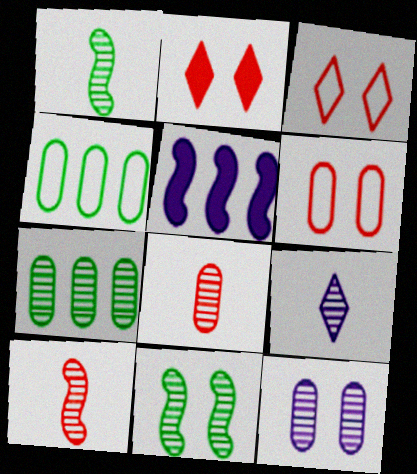[[1, 8, 9], 
[7, 8, 12]]